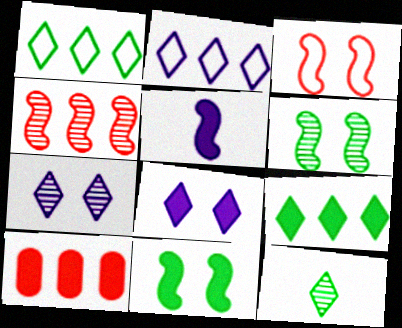[]